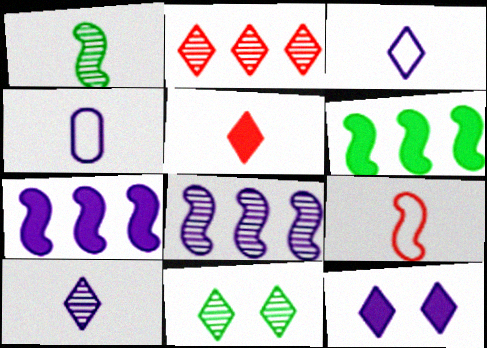[[1, 4, 5], 
[2, 10, 11], 
[4, 8, 12]]